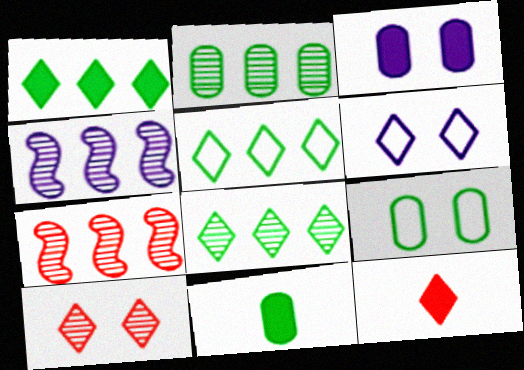[[1, 5, 8], 
[2, 9, 11], 
[4, 9, 12], 
[6, 7, 11], 
[6, 8, 12]]